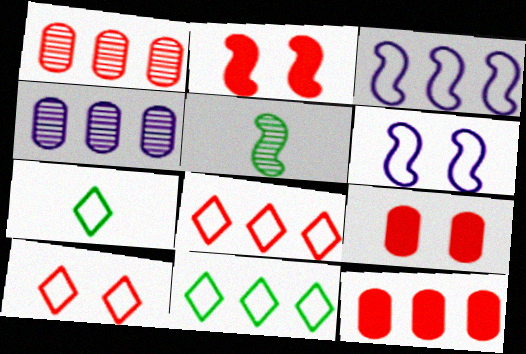[[2, 3, 5], 
[2, 4, 7]]